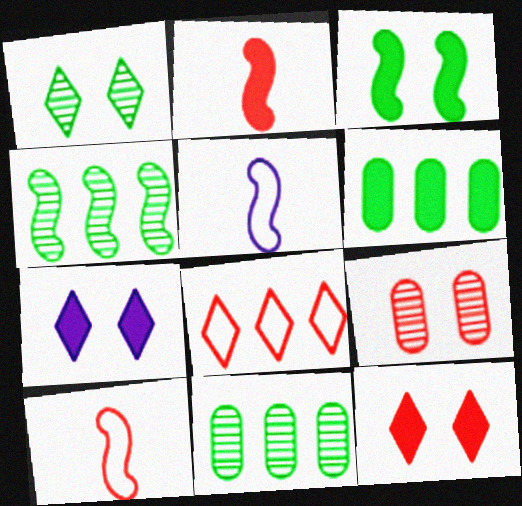[[2, 6, 7], 
[2, 8, 9], 
[5, 11, 12], 
[7, 10, 11]]